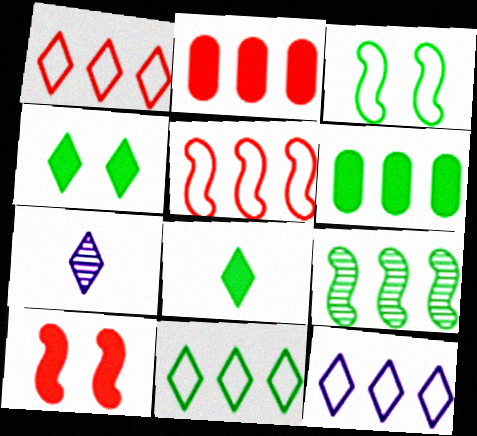[[1, 4, 7], 
[1, 11, 12], 
[2, 3, 7], 
[2, 9, 12], 
[6, 9, 11]]